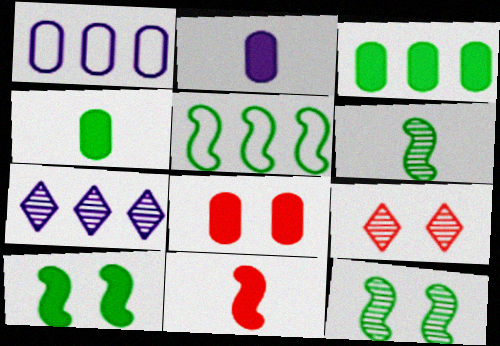[[2, 3, 8], 
[2, 5, 9], 
[5, 6, 10]]